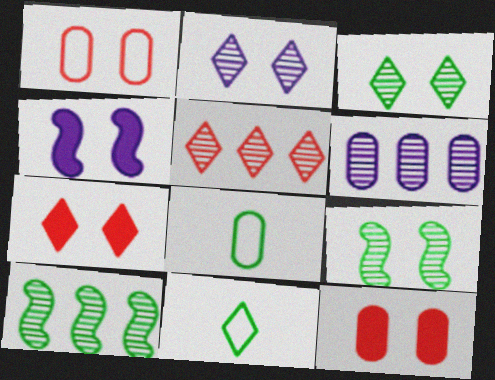[[1, 3, 4], 
[4, 5, 8], 
[5, 6, 10], 
[6, 8, 12]]